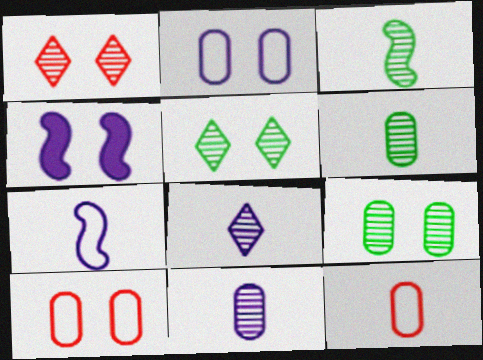[[4, 5, 10]]